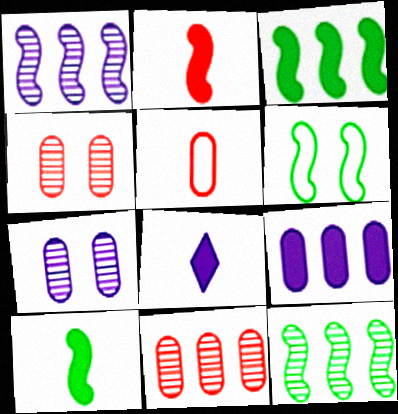[[1, 2, 6], 
[6, 8, 11], 
[6, 10, 12]]